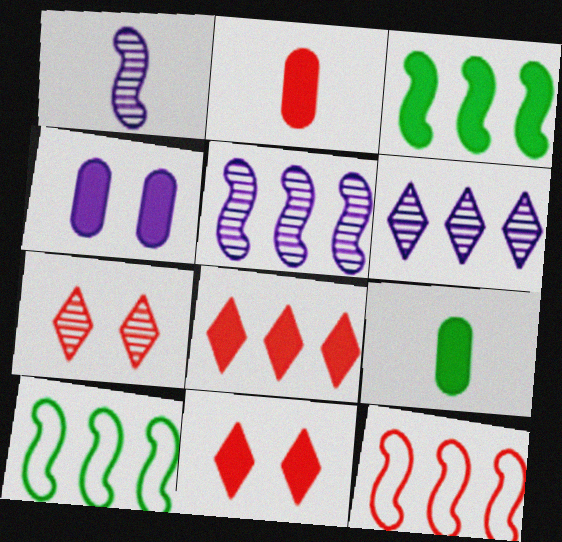[[2, 7, 12], 
[3, 5, 12]]